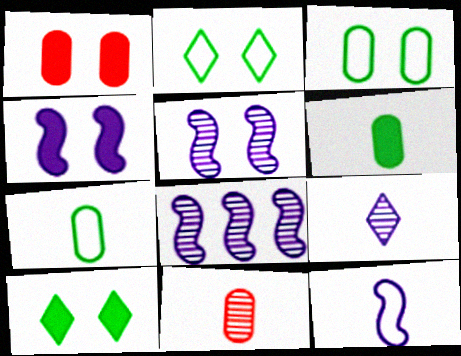[[1, 2, 5], 
[1, 4, 10], 
[4, 8, 12]]